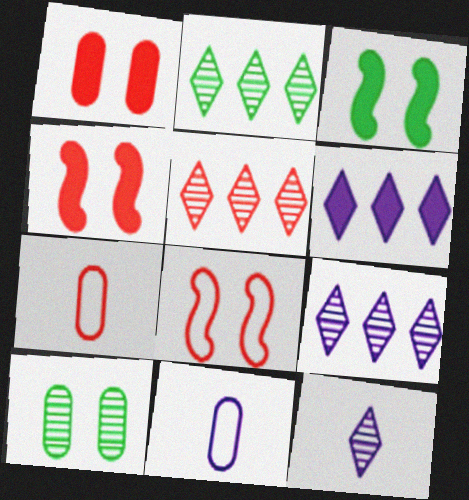[[2, 4, 11], 
[2, 5, 9], 
[3, 5, 11], 
[3, 7, 9], 
[4, 5, 7]]